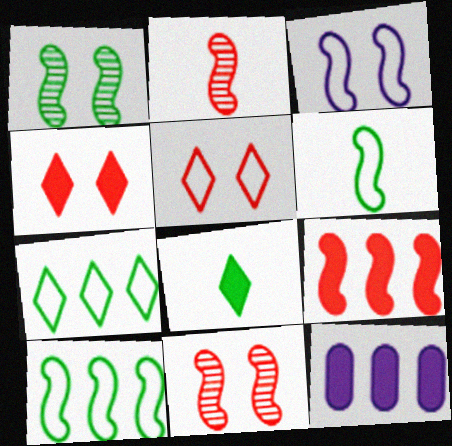[]